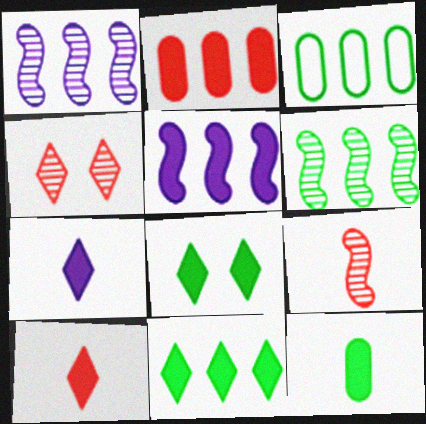[[2, 5, 11], 
[3, 6, 11]]